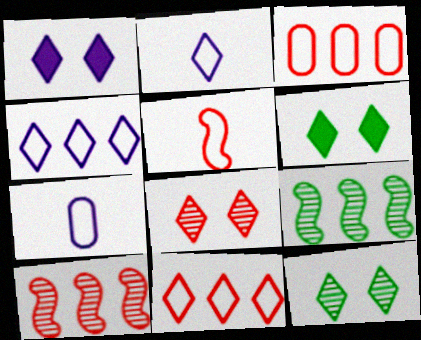[[6, 7, 10]]